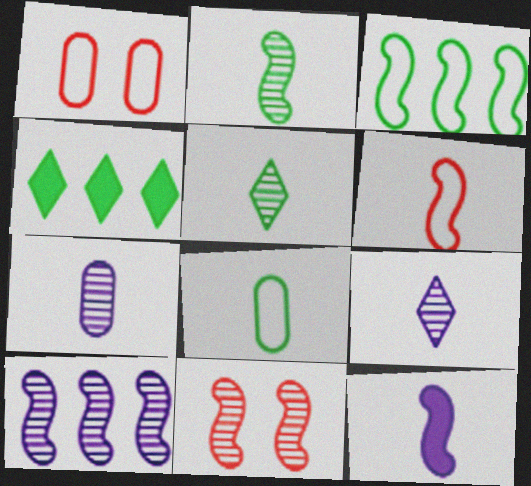[[2, 6, 12], 
[2, 10, 11], 
[3, 11, 12]]